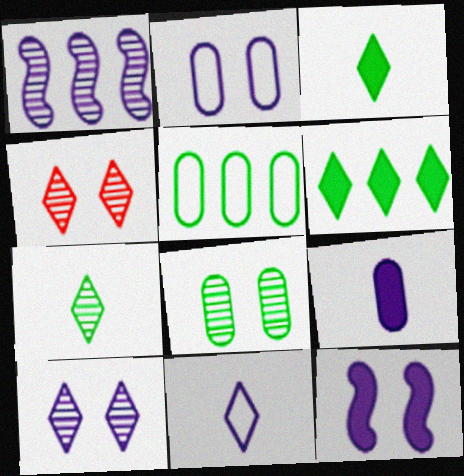[[2, 10, 12], 
[4, 6, 11]]